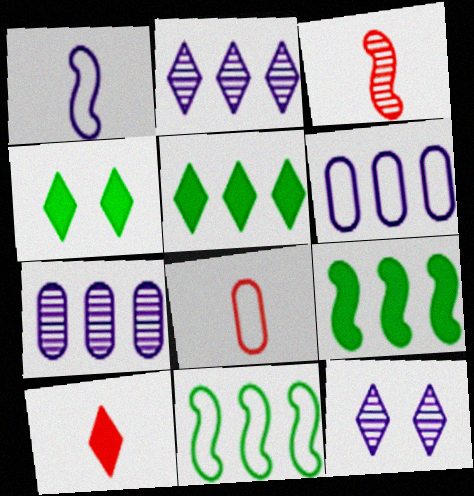[[3, 4, 6], 
[3, 8, 10], 
[8, 9, 12]]